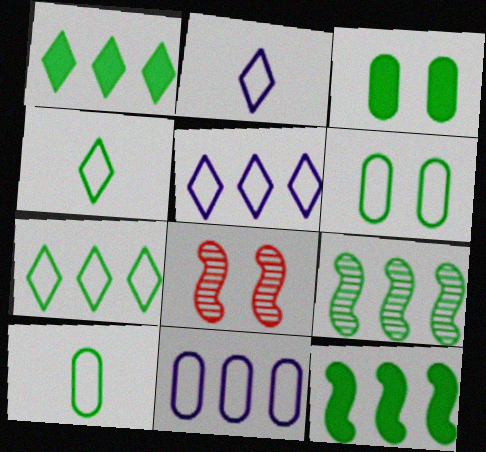[[3, 4, 9]]